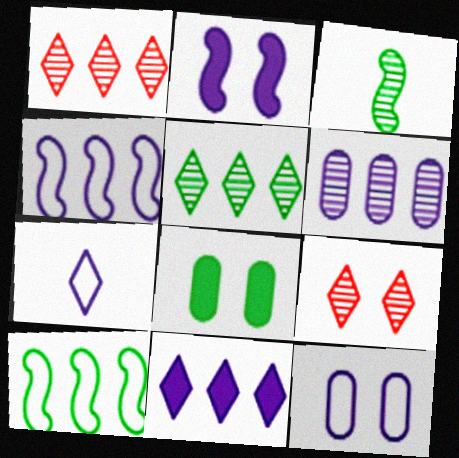[[2, 6, 7], 
[3, 6, 9], 
[4, 6, 11], 
[4, 7, 12]]